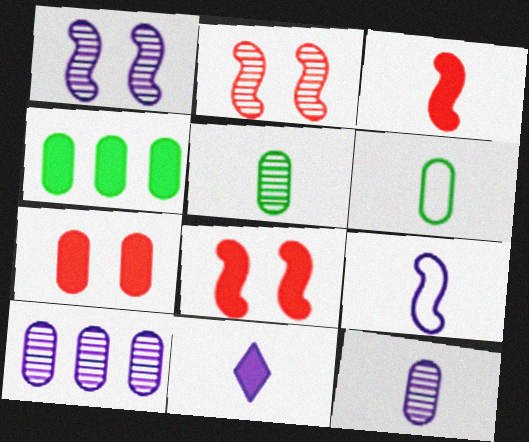[[4, 8, 11], 
[6, 7, 10], 
[9, 11, 12]]